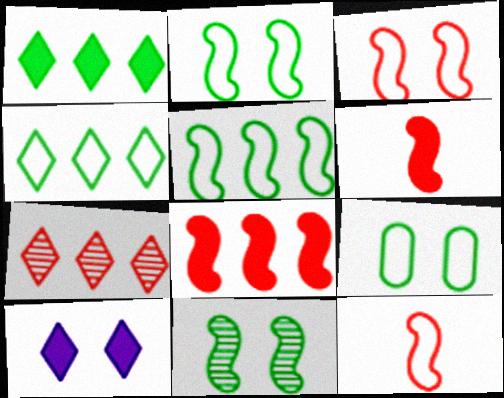[]